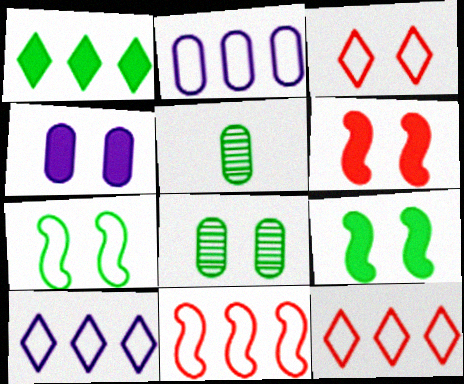[[1, 5, 7], 
[5, 6, 10]]